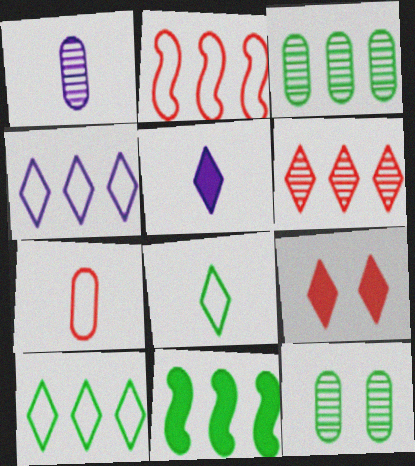[[2, 5, 12], 
[3, 10, 11], 
[8, 11, 12]]